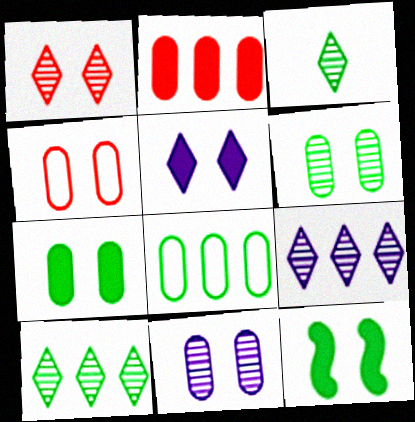[[1, 3, 9], 
[3, 8, 12], 
[4, 7, 11]]